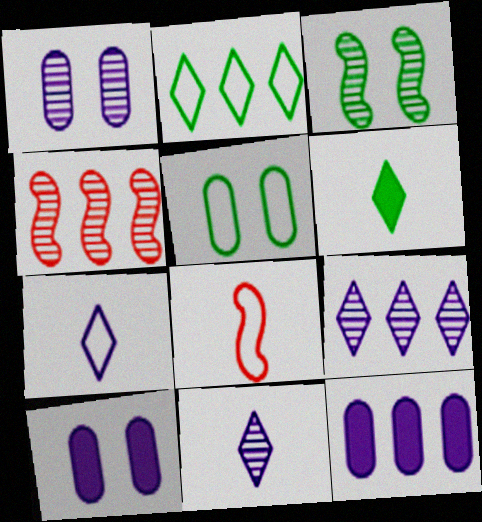[[2, 4, 12]]